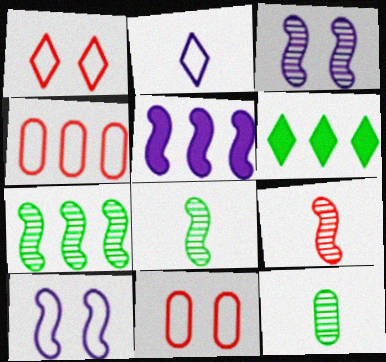[[1, 5, 12], 
[3, 7, 9]]